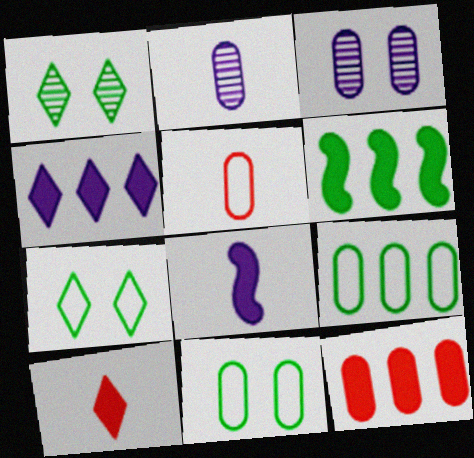[[2, 11, 12], 
[4, 6, 12]]